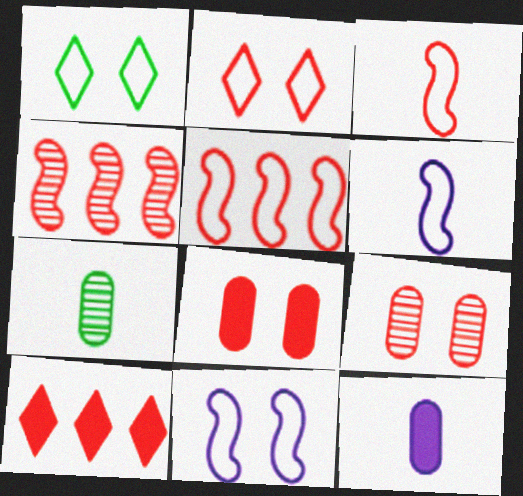[[1, 4, 12], 
[3, 9, 10], 
[7, 10, 11]]